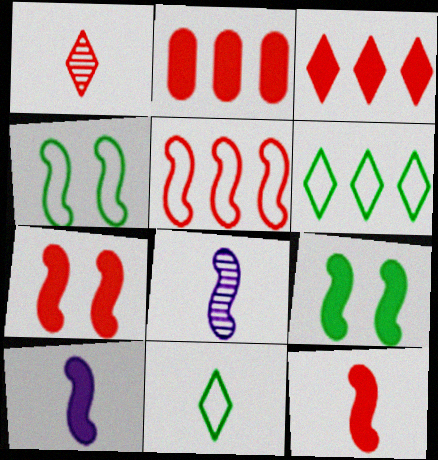[[5, 8, 9]]